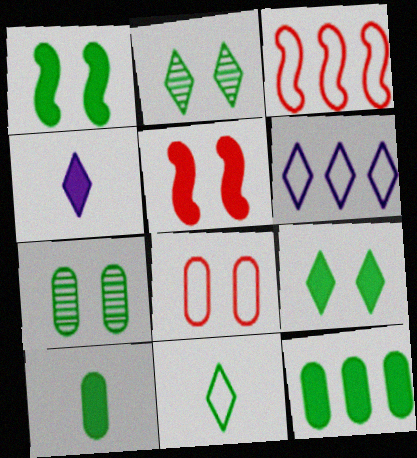[[3, 4, 7], 
[4, 5, 12]]